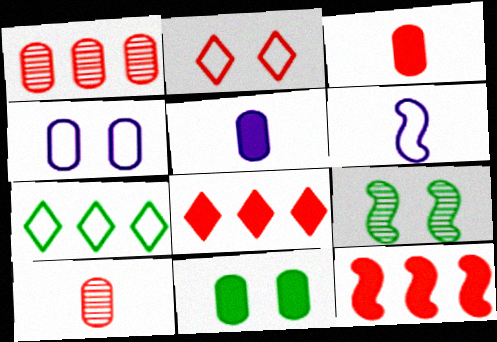[[2, 10, 12], 
[6, 9, 12]]